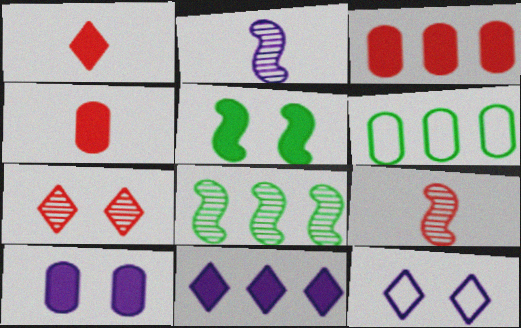[[4, 5, 11], 
[4, 8, 12]]